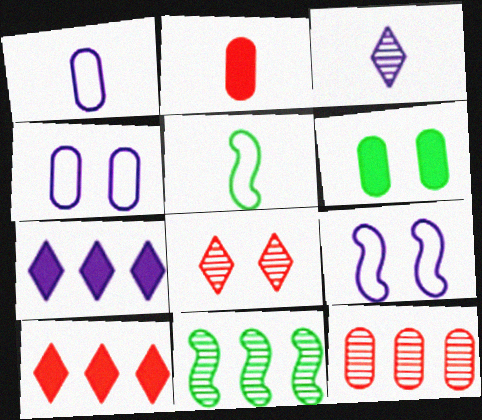[[1, 6, 12], 
[2, 3, 5], 
[6, 8, 9]]